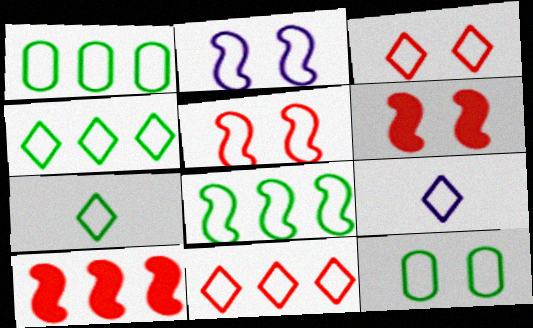[[1, 4, 8], 
[1, 5, 9], 
[2, 3, 12], 
[3, 4, 9], 
[7, 8, 12]]